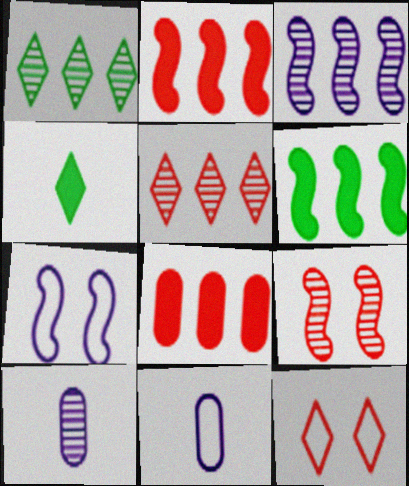[[1, 9, 10], 
[6, 10, 12]]